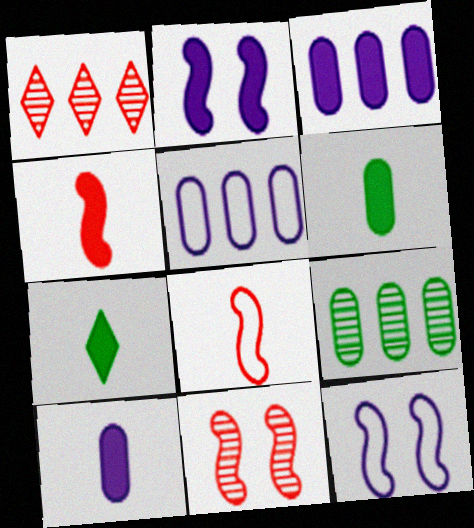[[1, 6, 12], 
[4, 7, 10], 
[5, 7, 11]]